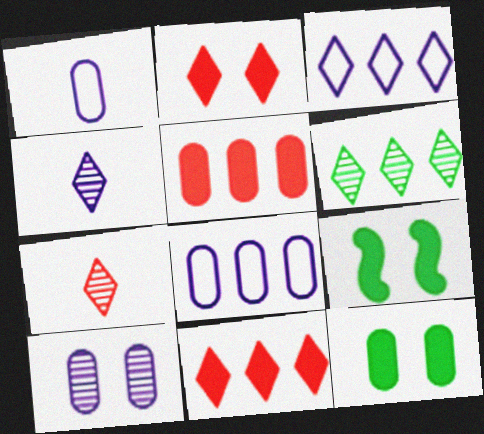[[3, 6, 11], 
[7, 8, 9]]